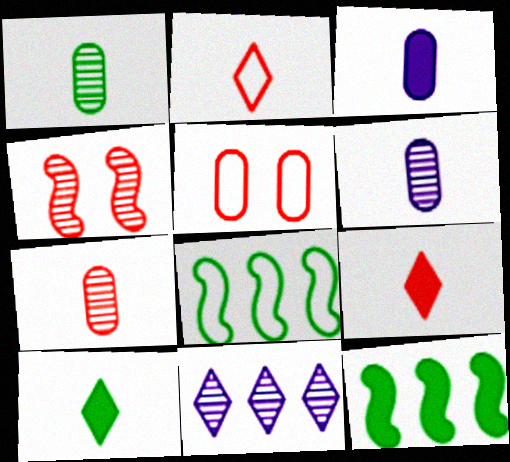[[1, 4, 11], 
[1, 6, 7]]